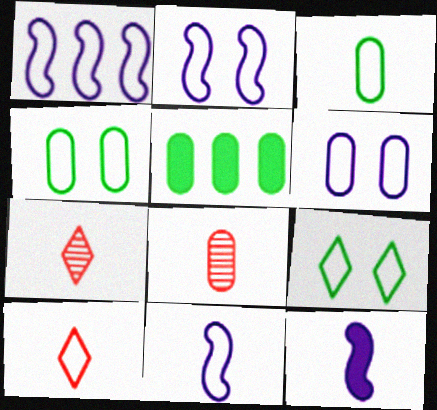[[1, 2, 11], 
[1, 4, 10], 
[2, 5, 7], 
[3, 7, 12], 
[3, 10, 11], 
[5, 6, 8]]